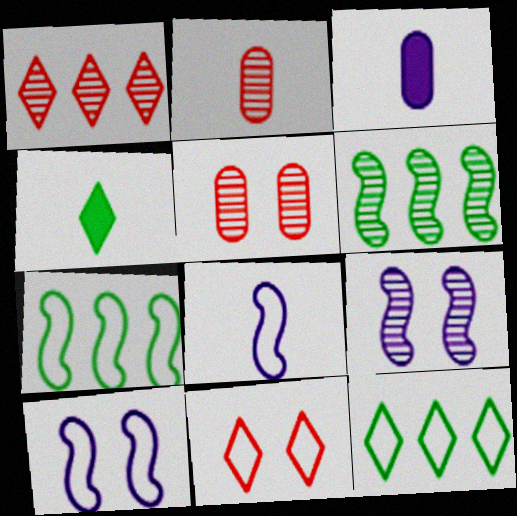[[2, 4, 8], 
[3, 6, 11]]